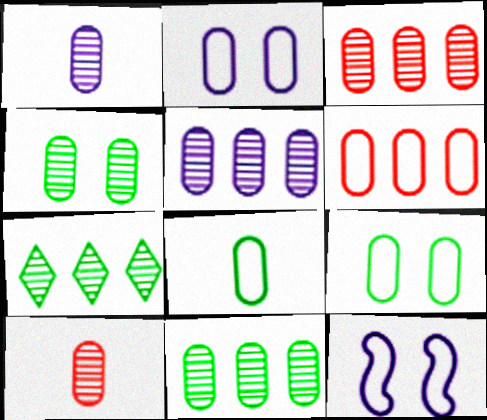[[1, 3, 4], 
[2, 6, 8], 
[3, 5, 11], 
[4, 5, 10]]